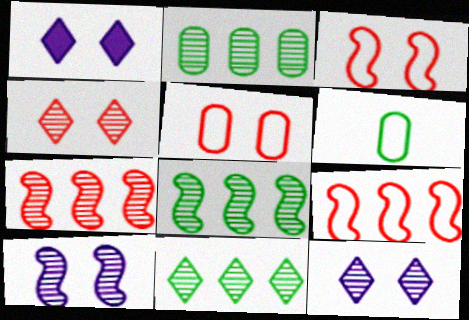[[1, 6, 7], 
[2, 8, 11]]